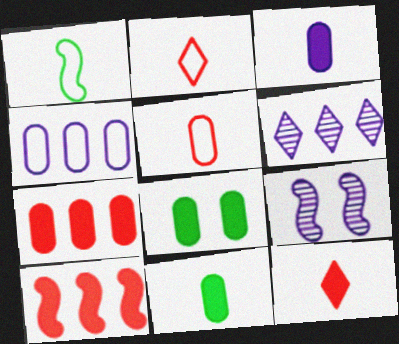[[1, 9, 10], 
[3, 7, 8]]